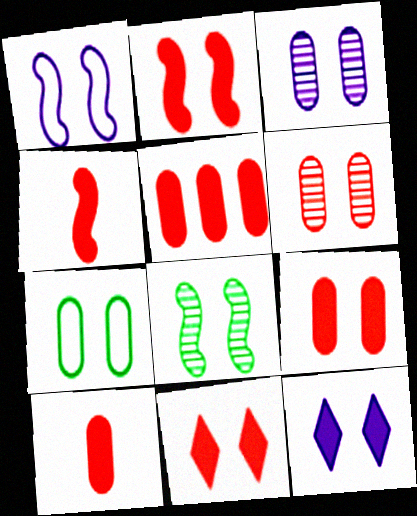[[1, 2, 8], 
[1, 3, 12], 
[2, 9, 11], 
[3, 7, 9], 
[4, 5, 11], 
[5, 9, 10]]